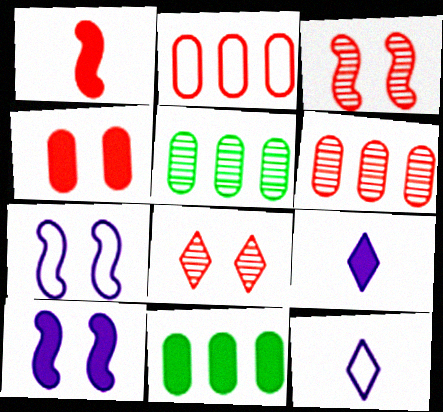[[1, 2, 8], 
[3, 11, 12]]